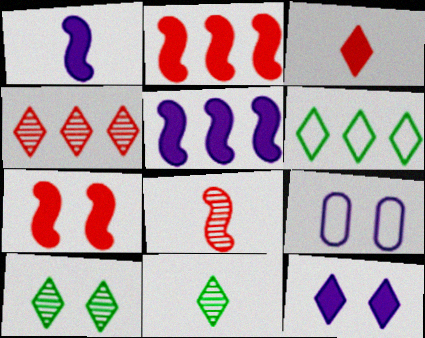[[2, 9, 11], 
[7, 9, 10]]